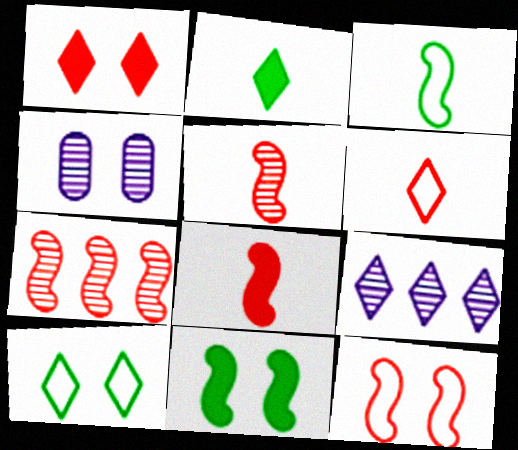[[7, 8, 12]]